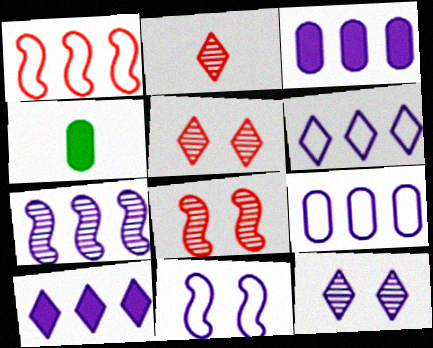[[1, 4, 12], 
[3, 6, 7], 
[4, 6, 8], 
[7, 9, 10]]